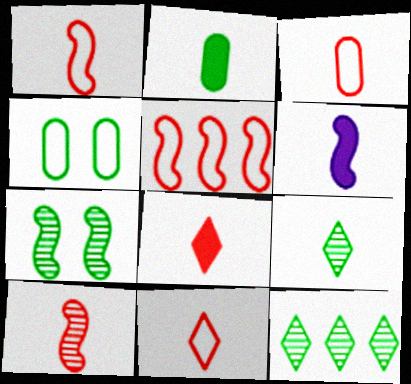[[1, 3, 11], 
[2, 6, 8], 
[3, 6, 9], 
[3, 8, 10], 
[5, 6, 7]]